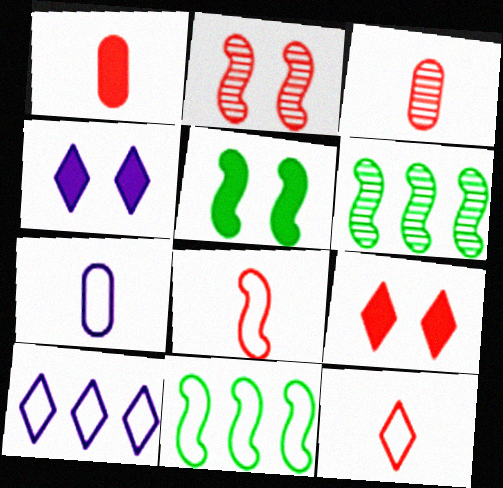[[3, 4, 11], 
[3, 5, 10], 
[6, 7, 9]]